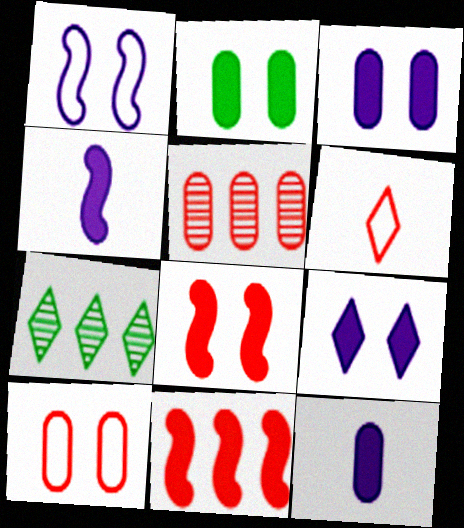[[2, 8, 9], 
[4, 7, 10], 
[5, 6, 8], 
[6, 7, 9]]